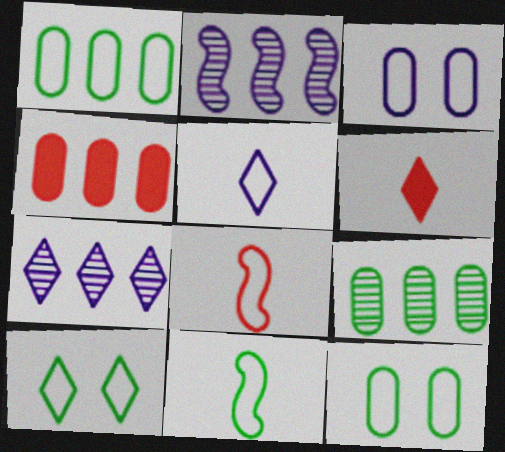[[1, 10, 11], 
[2, 6, 12], 
[6, 7, 10]]